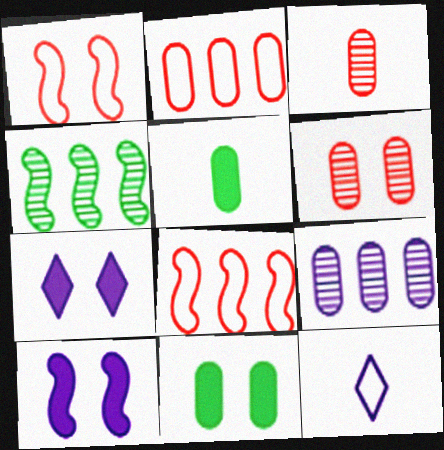[[9, 10, 12]]